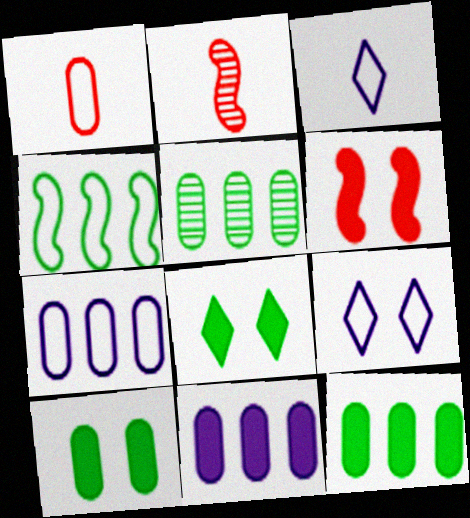[[1, 4, 9], 
[2, 7, 8], 
[2, 9, 12], 
[3, 5, 6]]